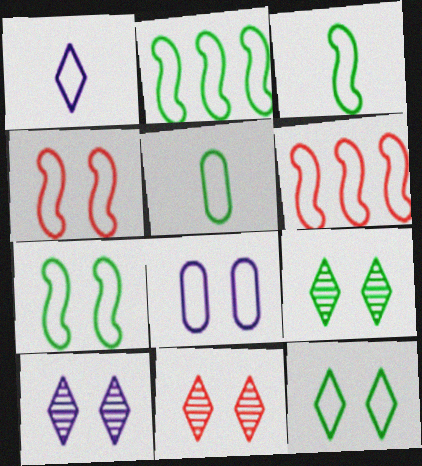[[2, 3, 7], 
[2, 5, 12], 
[4, 8, 12], 
[9, 10, 11]]